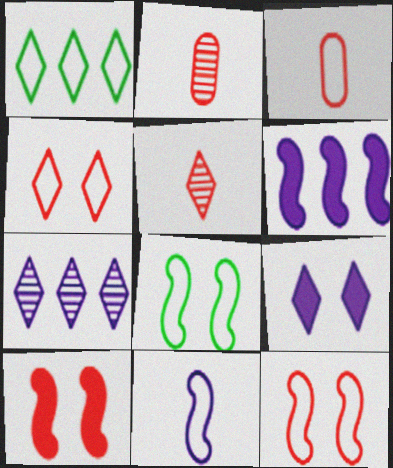[[1, 5, 9]]